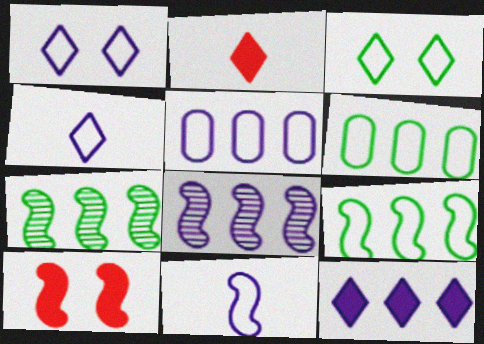[[1, 5, 11], 
[5, 8, 12], 
[7, 10, 11]]